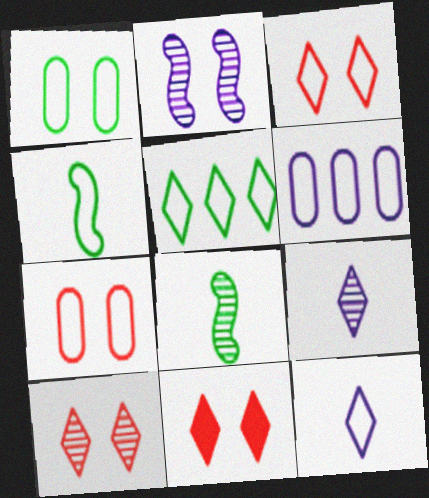[[1, 2, 11], 
[1, 4, 5], 
[3, 4, 6], 
[3, 5, 12], 
[3, 10, 11], 
[5, 9, 11], 
[6, 8, 11]]